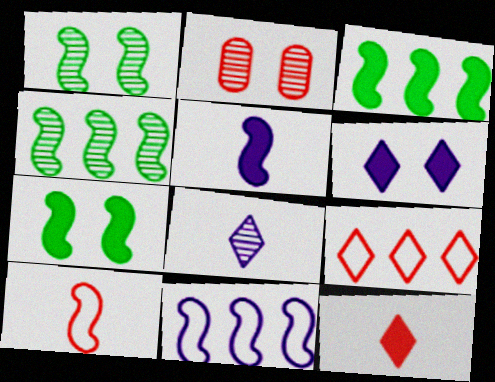[[2, 4, 8]]